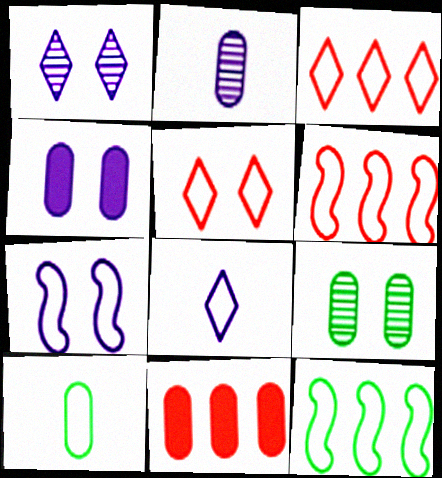[[1, 4, 7], 
[3, 7, 10]]